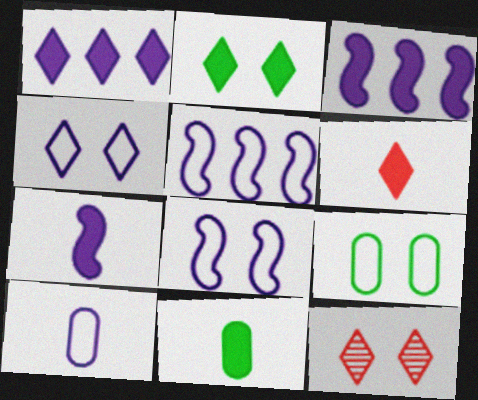[[1, 2, 6], 
[2, 4, 12], 
[4, 5, 10], 
[5, 11, 12], 
[6, 7, 11]]